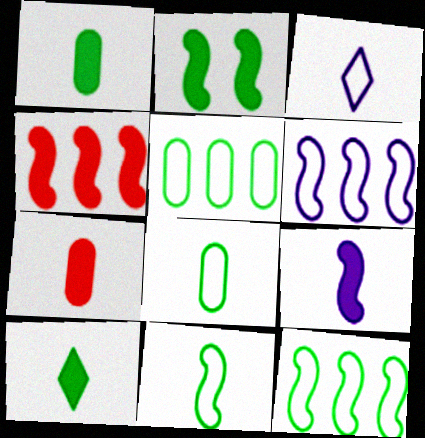[[2, 4, 9], 
[7, 9, 10]]